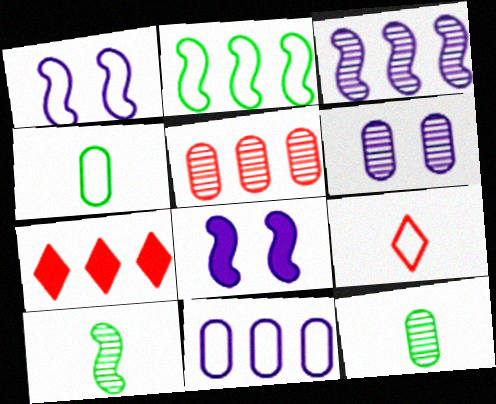[[1, 7, 12], 
[5, 6, 12]]